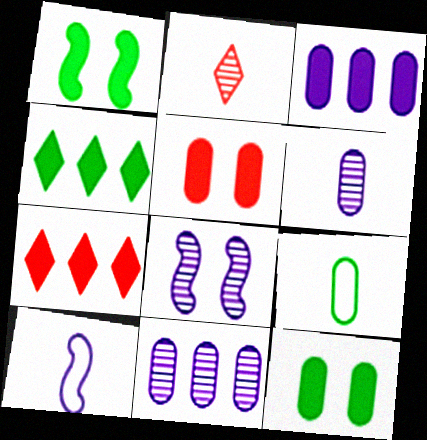[[5, 9, 11], 
[7, 8, 9]]